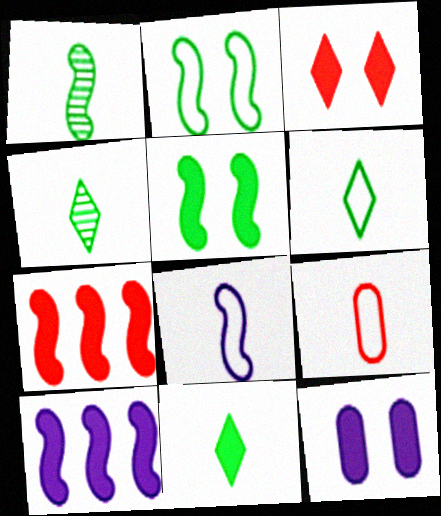[[3, 5, 12], 
[4, 6, 11], 
[6, 8, 9], 
[7, 11, 12]]